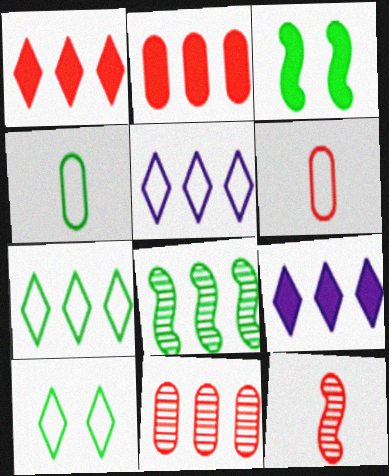[[2, 5, 8]]